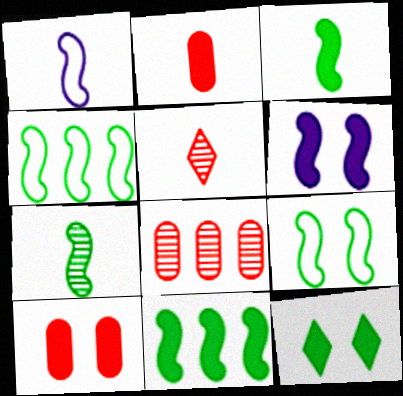[[1, 8, 12], 
[6, 10, 12], 
[7, 9, 11]]